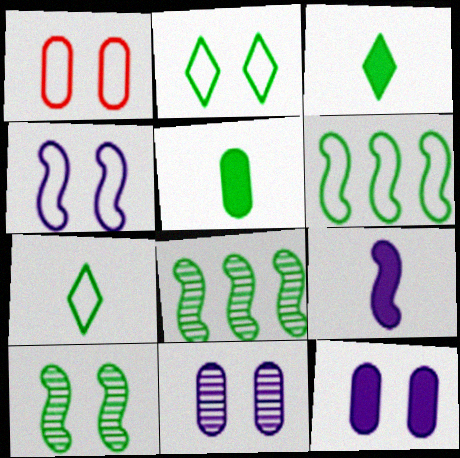[[1, 2, 4], 
[2, 5, 8]]